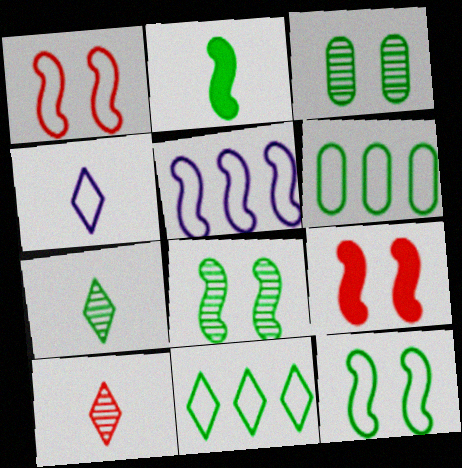[[1, 4, 6], 
[2, 3, 11]]